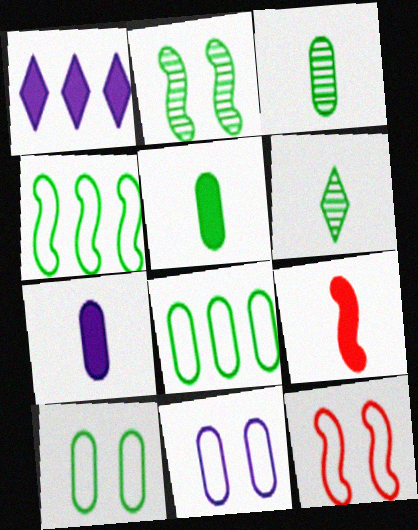[[1, 3, 12]]